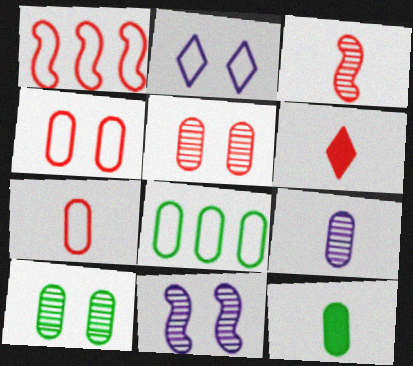[[1, 5, 6], 
[3, 6, 7], 
[6, 8, 11], 
[7, 9, 12], 
[8, 10, 12]]